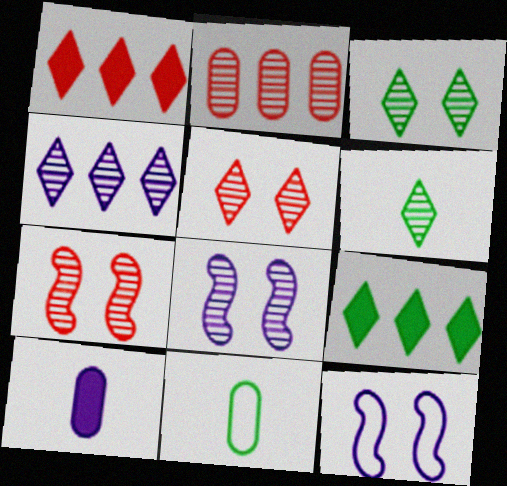[[1, 8, 11], 
[2, 6, 8], 
[4, 5, 6], 
[4, 10, 12]]